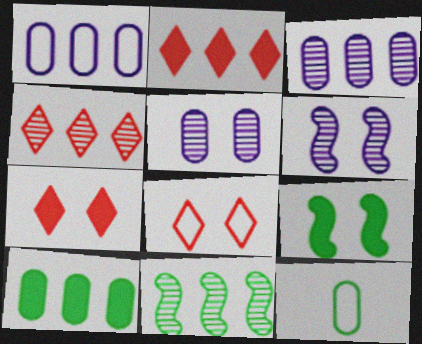[[1, 2, 11], 
[2, 6, 12], 
[3, 4, 11], 
[5, 8, 9]]